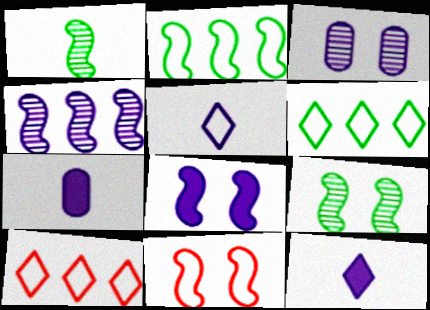[[7, 9, 10], 
[8, 9, 11]]